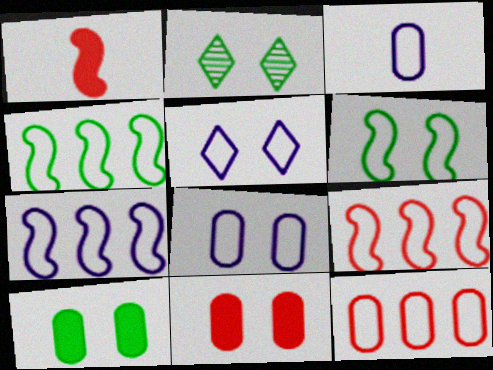[[2, 6, 10], 
[3, 5, 7], 
[4, 7, 9]]